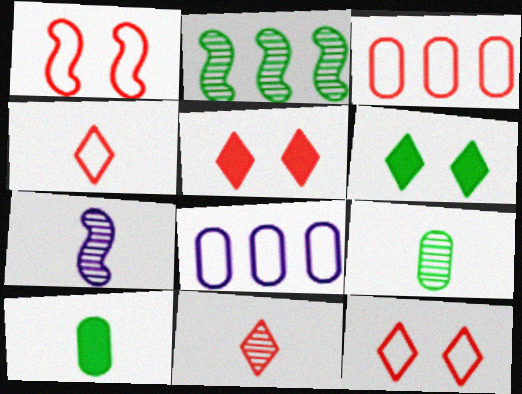[[1, 3, 4], 
[3, 6, 7], 
[4, 7, 10], 
[7, 9, 11]]